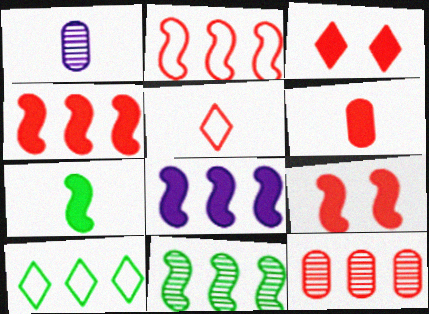[[1, 5, 7], 
[1, 9, 10], 
[2, 8, 11], 
[3, 4, 6], 
[5, 9, 12], 
[7, 8, 9], 
[8, 10, 12]]